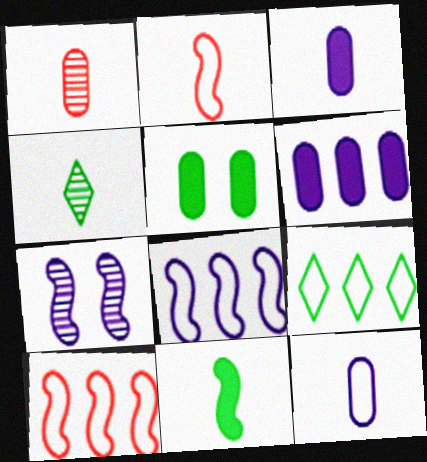[[2, 3, 4], 
[7, 10, 11]]